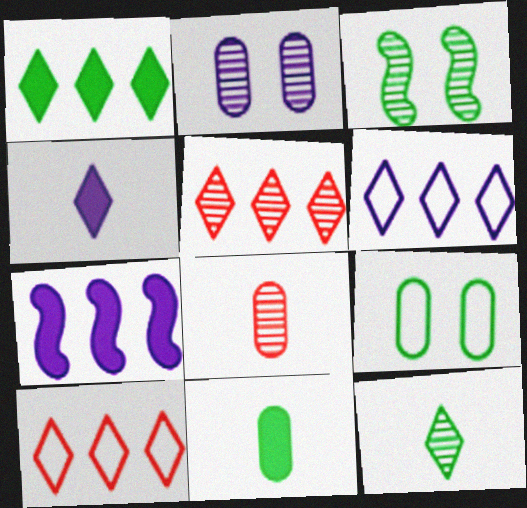[[1, 5, 6]]